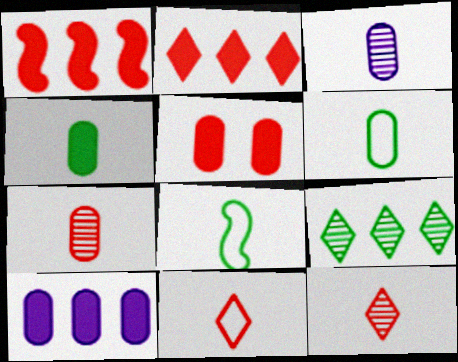[[4, 5, 10]]